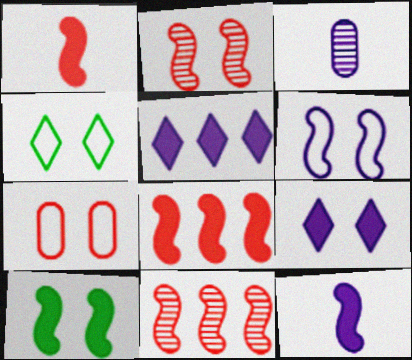[[2, 6, 10], 
[3, 4, 8], 
[3, 5, 6], 
[4, 6, 7], 
[8, 10, 12]]